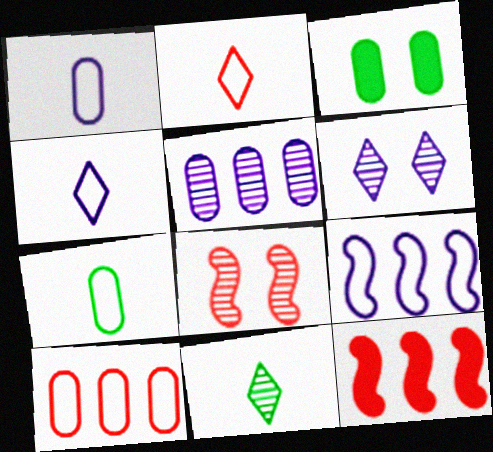[[5, 8, 11], 
[6, 7, 12]]